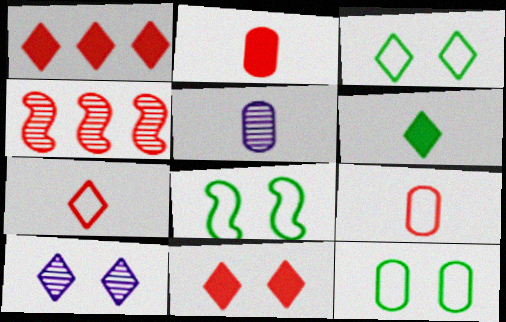[[1, 5, 8], 
[3, 8, 12], 
[3, 10, 11], 
[4, 9, 11]]